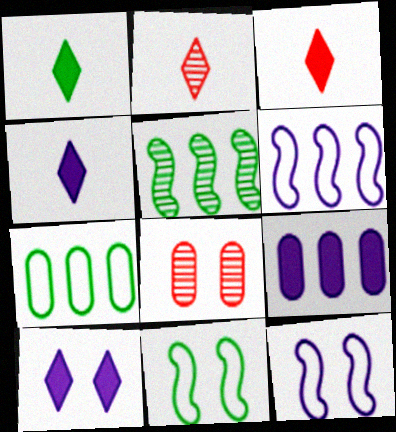[[1, 3, 4], 
[1, 6, 8], 
[2, 9, 11], 
[8, 10, 11]]